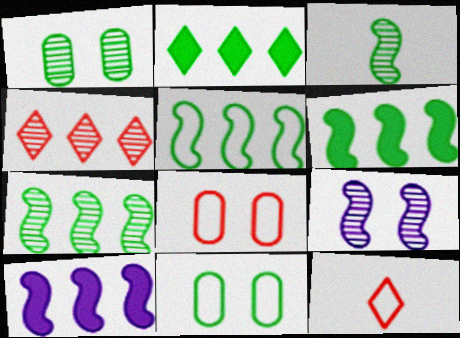[[1, 10, 12], 
[2, 3, 11], 
[5, 6, 7]]